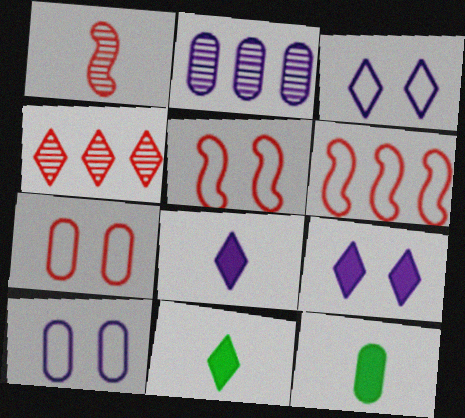[[2, 5, 11], 
[2, 7, 12], 
[3, 4, 11]]